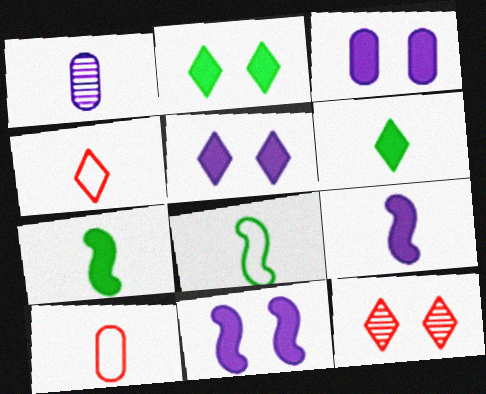[[1, 4, 7], 
[3, 5, 11]]